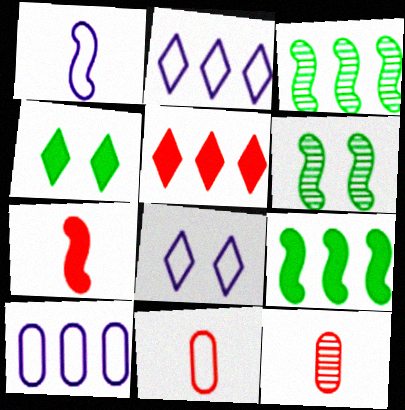[[1, 8, 10], 
[3, 5, 10], 
[8, 9, 12]]